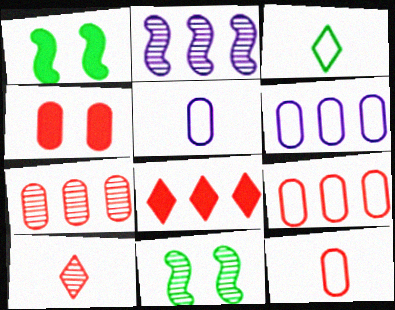[[1, 6, 10], 
[2, 3, 4], 
[4, 7, 12], 
[5, 8, 11]]